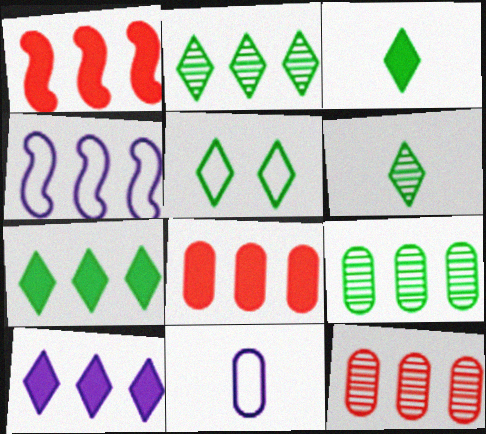[[2, 3, 5], 
[2, 4, 8], 
[4, 7, 12], 
[5, 6, 7]]